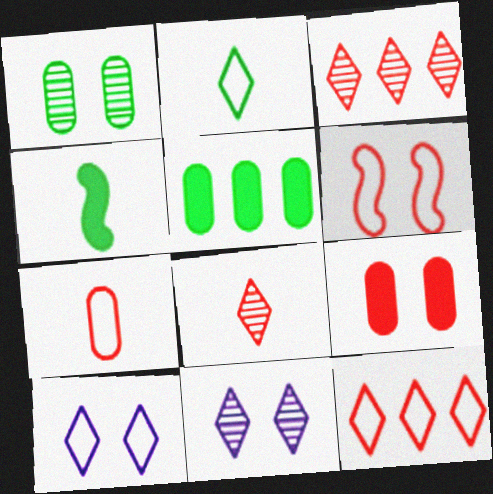[[2, 10, 12], 
[6, 7, 12]]